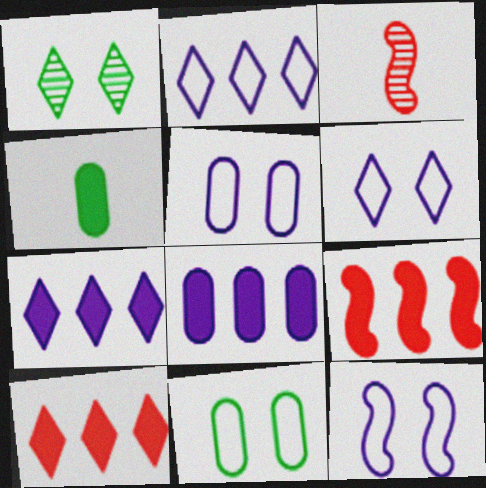[[3, 7, 11], 
[5, 6, 12]]